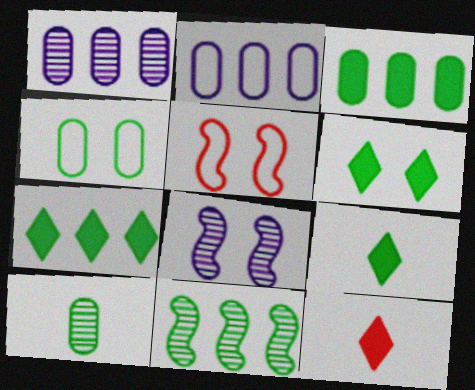[[1, 5, 9], 
[3, 4, 10], 
[4, 9, 11], 
[6, 7, 9]]